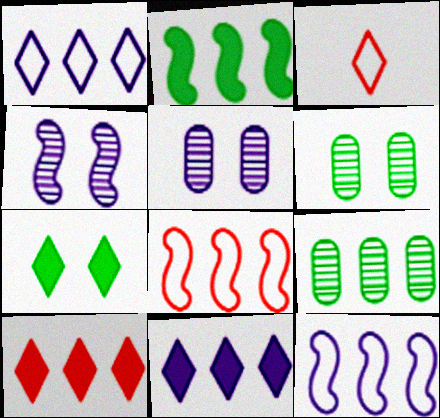[[2, 3, 5], 
[8, 9, 11], 
[9, 10, 12]]